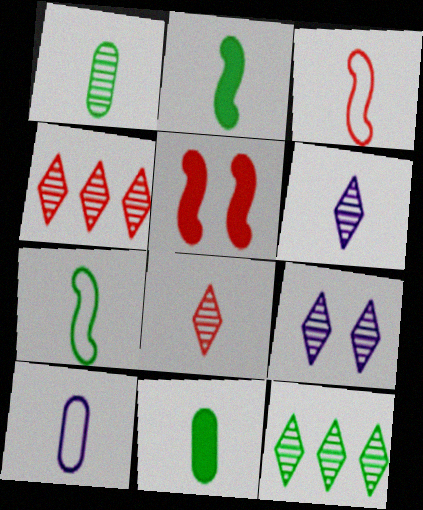[[2, 8, 10], 
[3, 6, 11], 
[5, 10, 12], 
[8, 9, 12]]